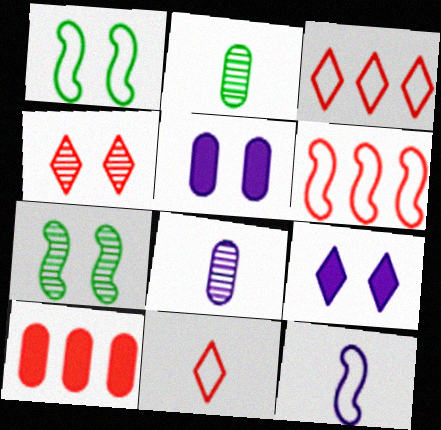[[1, 4, 5], 
[1, 6, 12], 
[2, 6, 9]]